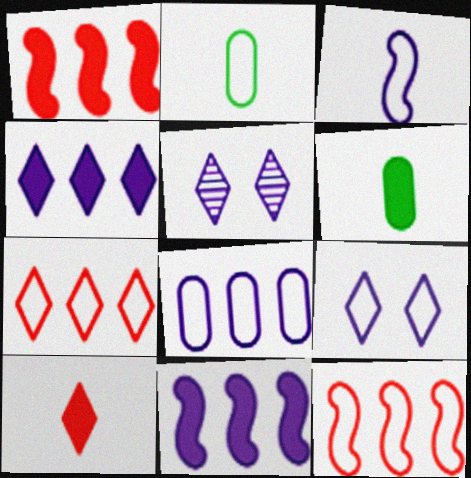[[1, 2, 5], 
[2, 9, 12], 
[3, 8, 9], 
[5, 6, 12]]